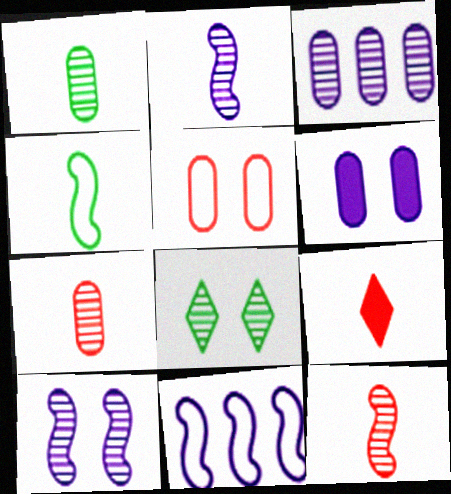[[3, 8, 12]]